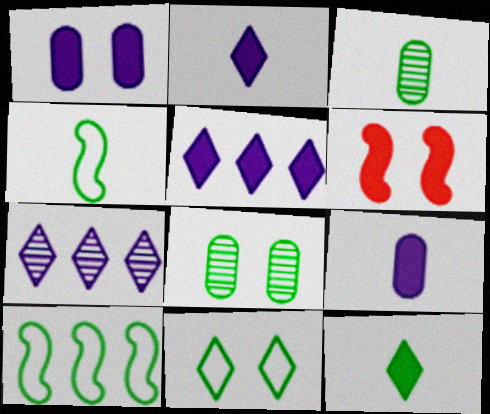[[3, 4, 12], 
[8, 10, 12]]